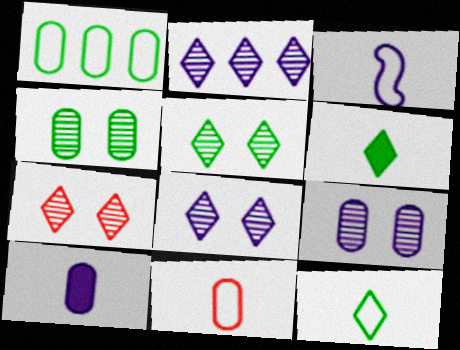[[3, 11, 12], 
[5, 7, 8]]